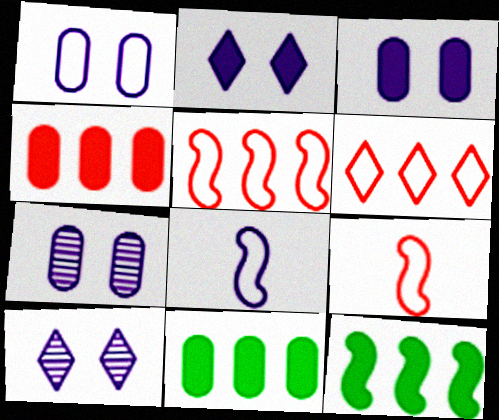[[1, 3, 7], 
[9, 10, 11]]